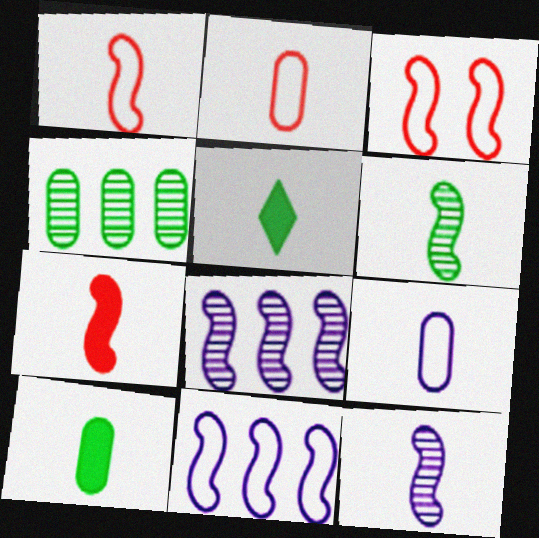[[2, 5, 12]]